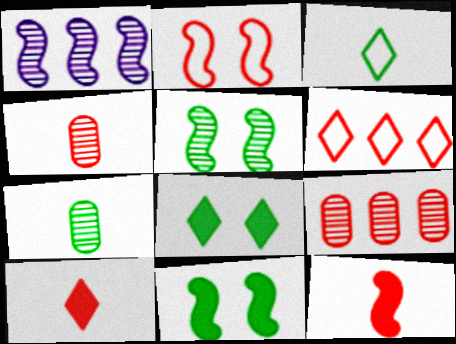[[2, 9, 10]]